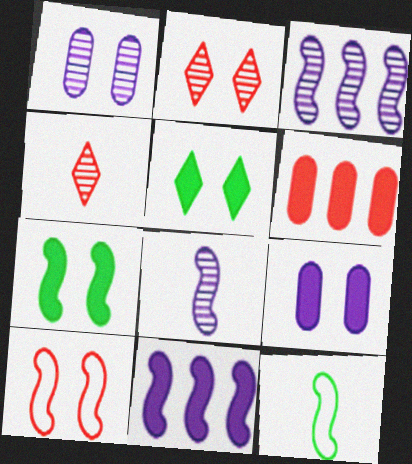[[1, 5, 10], 
[4, 6, 10]]